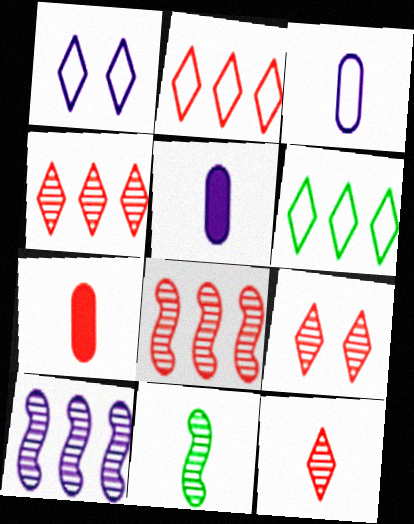[[1, 5, 10], 
[4, 9, 12]]